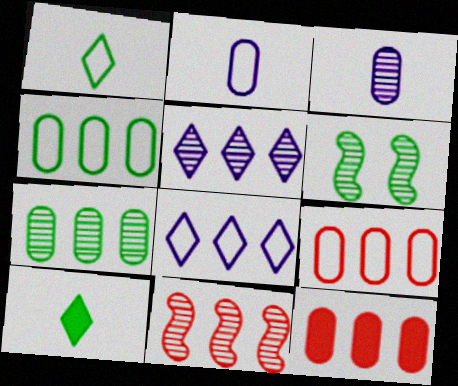[[4, 6, 10], 
[5, 7, 11]]